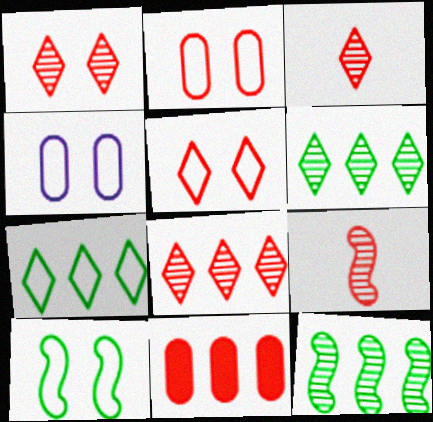[[1, 3, 8], 
[4, 5, 10], 
[5, 9, 11]]